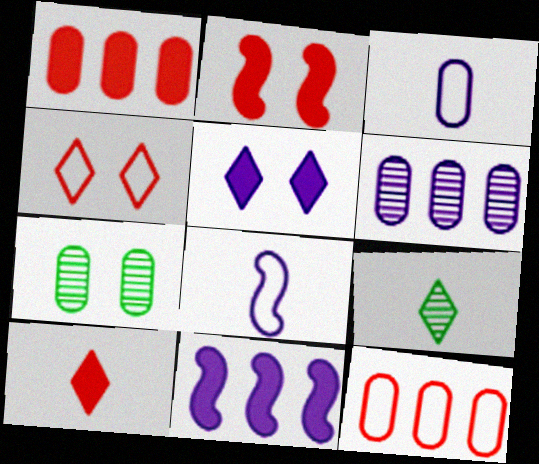[[1, 2, 10], 
[1, 3, 7], 
[5, 6, 8]]